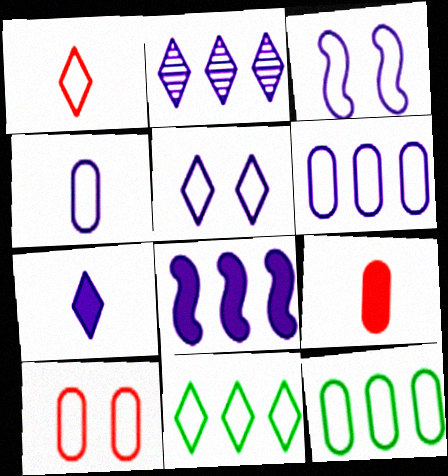[[1, 3, 12], 
[1, 5, 11], 
[2, 5, 7], 
[2, 6, 8], 
[4, 10, 12]]